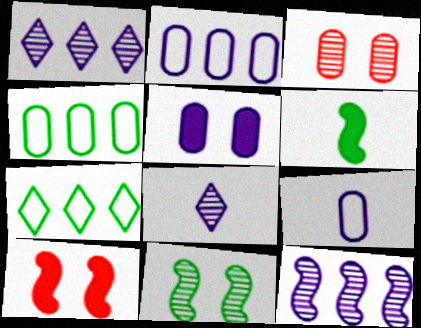[[4, 8, 10]]